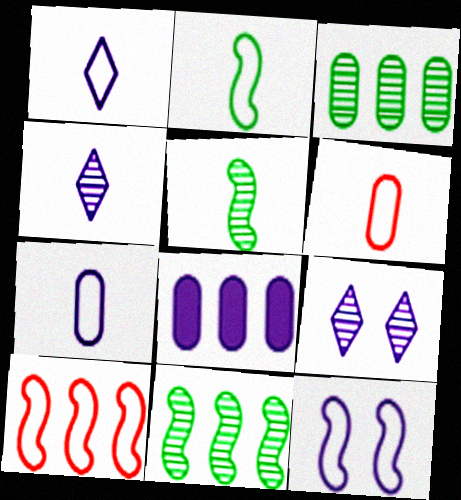[[1, 2, 6], 
[2, 10, 12], 
[4, 8, 12]]